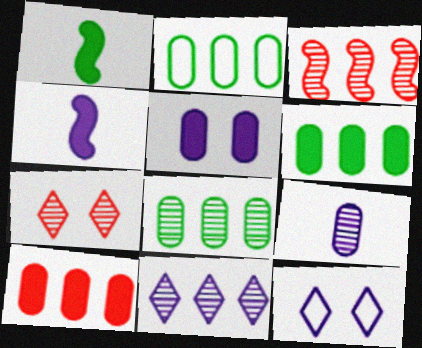[[2, 4, 7], 
[2, 6, 8], 
[3, 8, 11]]